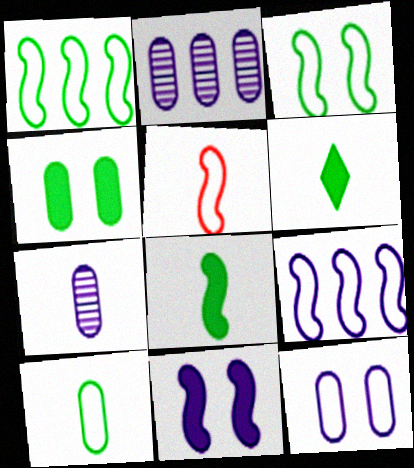[[3, 5, 9], 
[5, 6, 7]]